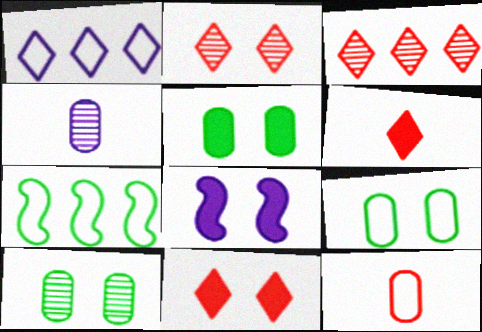[[1, 4, 8], 
[2, 8, 9], 
[4, 7, 11], 
[5, 8, 11], 
[5, 9, 10]]